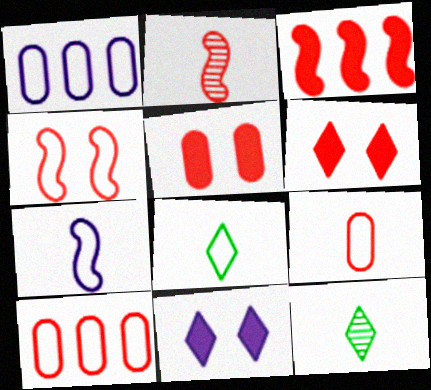[[1, 4, 8], 
[2, 3, 4], 
[2, 6, 10], 
[7, 8, 9]]